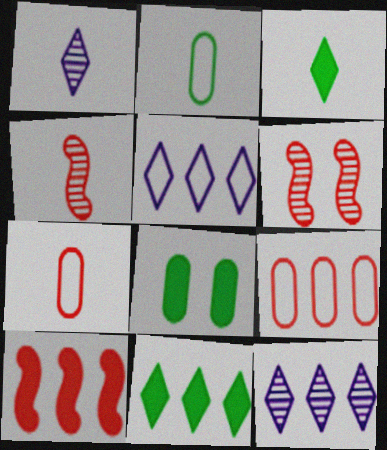[[4, 5, 8]]